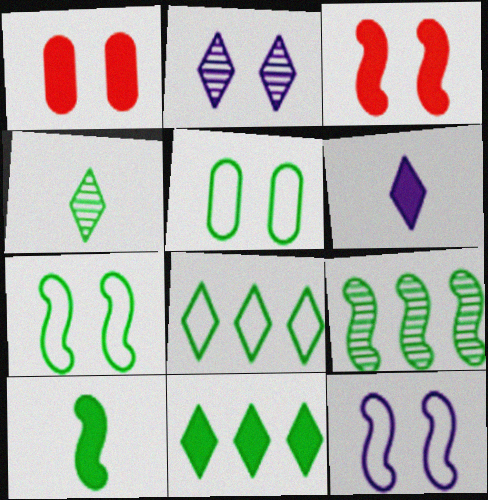[[1, 2, 7], 
[2, 3, 5], 
[7, 9, 10]]